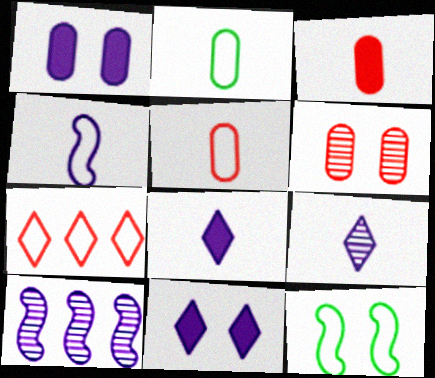[[6, 11, 12]]